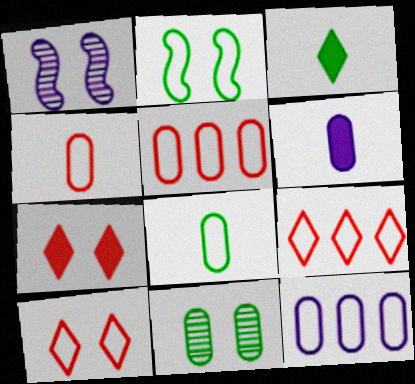[[1, 3, 5], 
[5, 6, 11]]